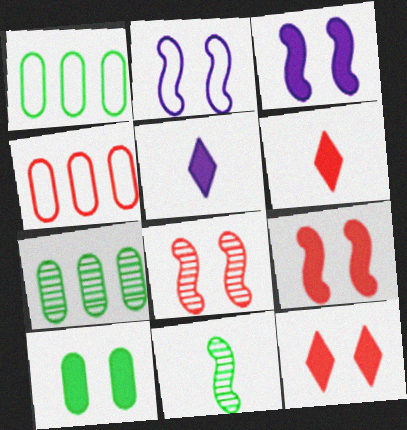[[1, 5, 8], 
[2, 6, 7], 
[3, 10, 12], 
[4, 6, 8]]